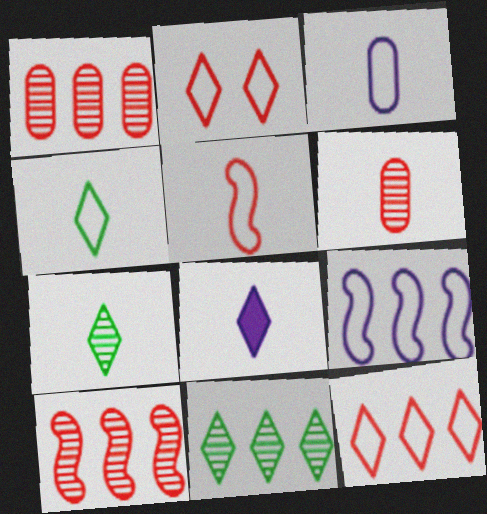[[2, 8, 11], 
[3, 4, 5]]